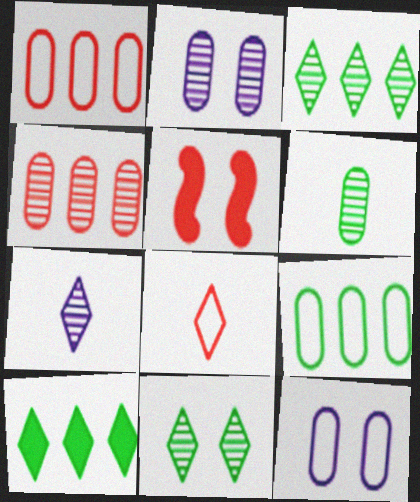[[2, 4, 6], 
[4, 5, 8], 
[5, 7, 9], 
[5, 11, 12]]